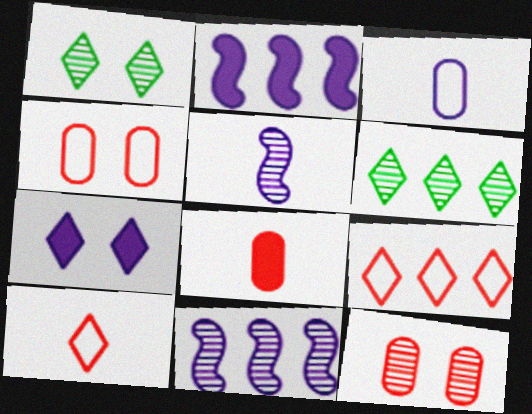[[3, 7, 11], 
[5, 6, 12], 
[6, 7, 10]]